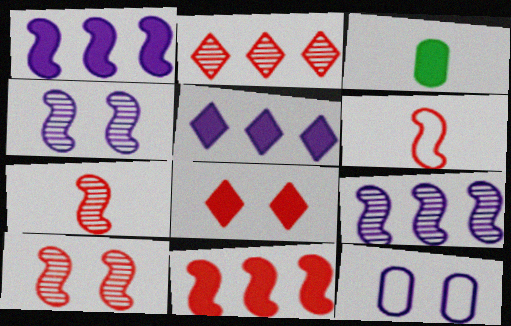[[1, 3, 8], 
[6, 10, 11]]